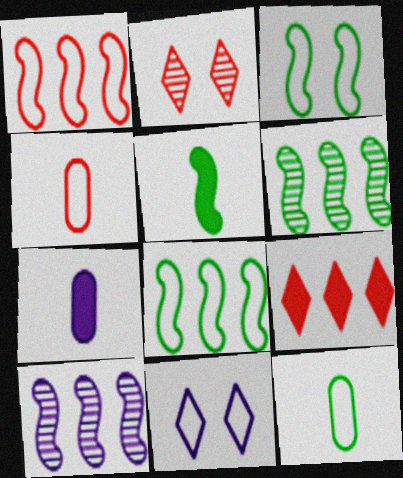[[1, 11, 12], 
[2, 7, 8], 
[3, 5, 6], 
[4, 8, 11], 
[7, 10, 11]]